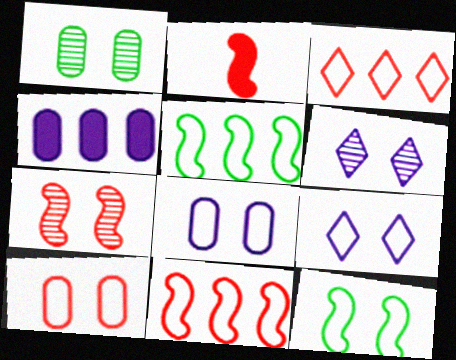[[1, 6, 7], 
[2, 7, 11], 
[9, 10, 12]]